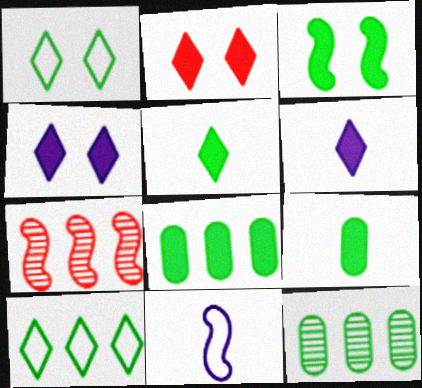[[2, 11, 12], 
[3, 5, 8], 
[3, 7, 11]]